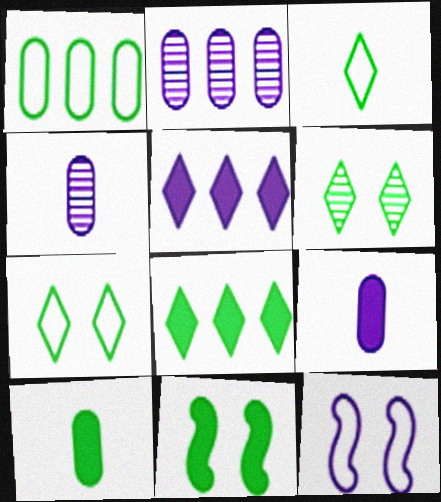[[3, 6, 8], 
[4, 5, 12], 
[8, 10, 11]]